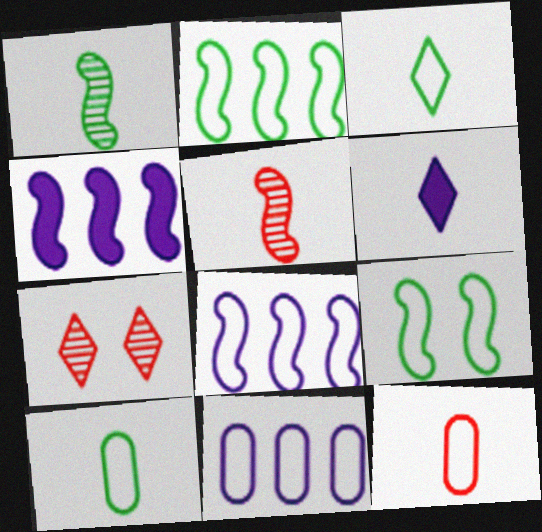[[1, 6, 12], 
[4, 5, 9], 
[4, 7, 10], 
[5, 6, 10]]